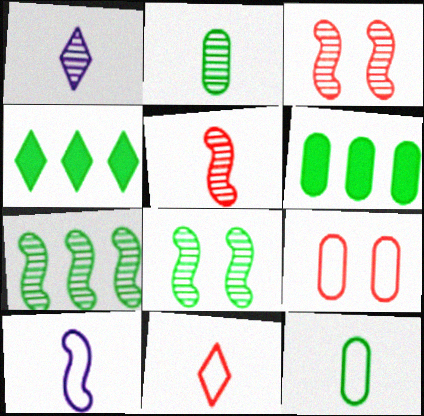[[1, 2, 5], 
[4, 8, 12], 
[10, 11, 12]]